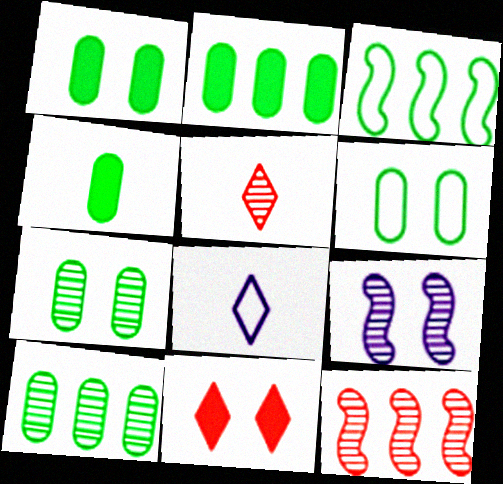[[1, 2, 4], 
[1, 6, 7], 
[1, 8, 12], 
[4, 6, 10], 
[5, 9, 10], 
[6, 9, 11]]